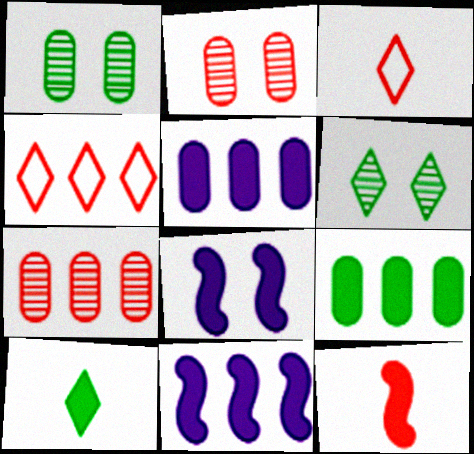[[1, 3, 11], 
[2, 4, 12]]